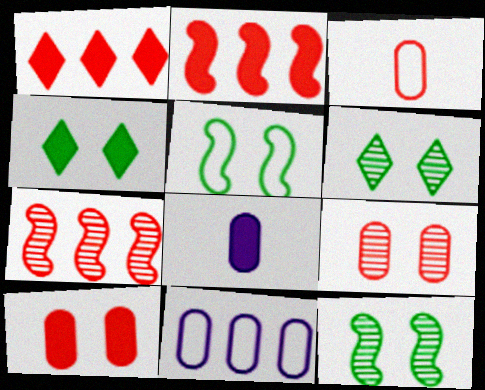[[2, 4, 8]]